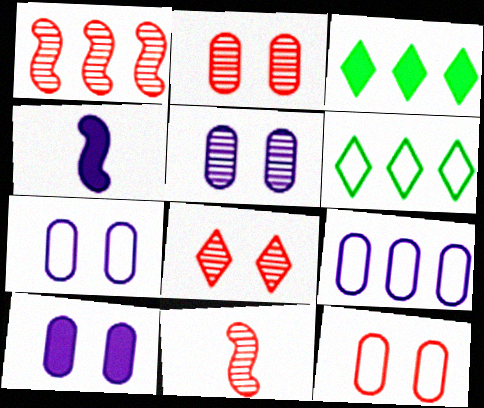[[1, 3, 9], 
[2, 4, 6], 
[3, 7, 11], 
[5, 7, 10], 
[6, 10, 11]]